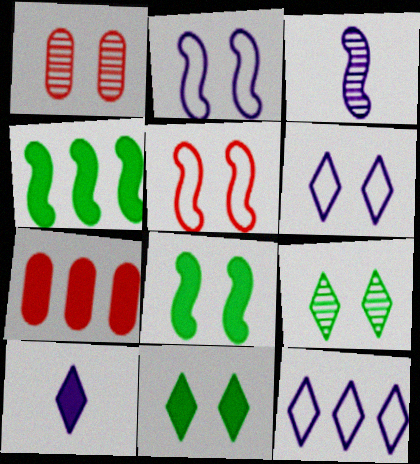[[1, 2, 11], 
[1, 6, 8], 
[3, 4, 5], 
[7, 8, 10]]